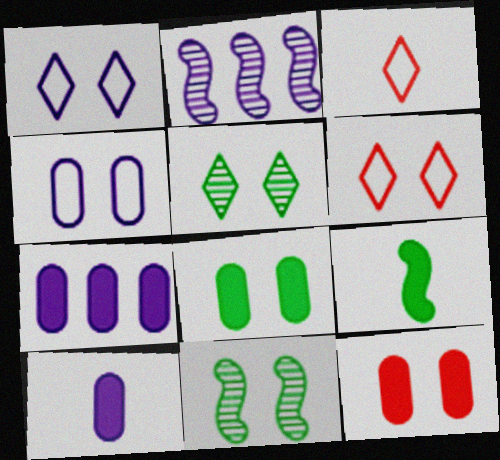[[1, 2, 10], 
[1, 11, 12], 
[2, 3, 8], 
[3, 7, 11]]